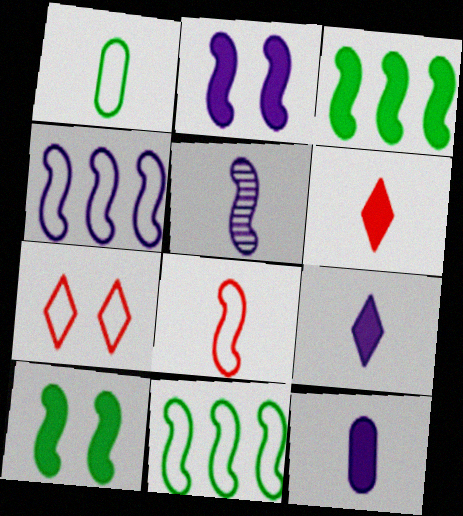[[1, 4, 7], 
[1, 5, 6], 
[2, 4, 5]]